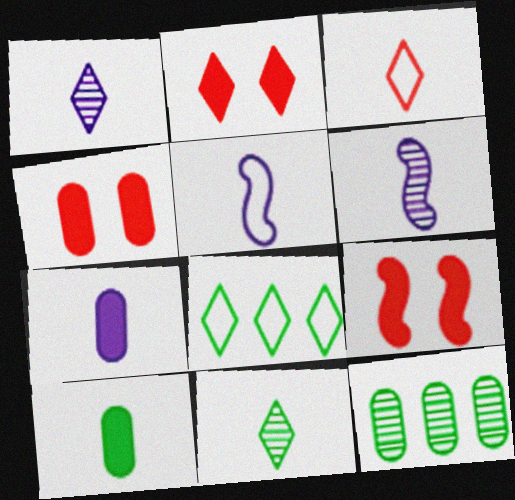[[1, 2, 8], 
[1, 5, 7], 
[2, 4, 9], 
[2, 5, 12], 
[3, 6, 10], 
[4, 6, 8]]